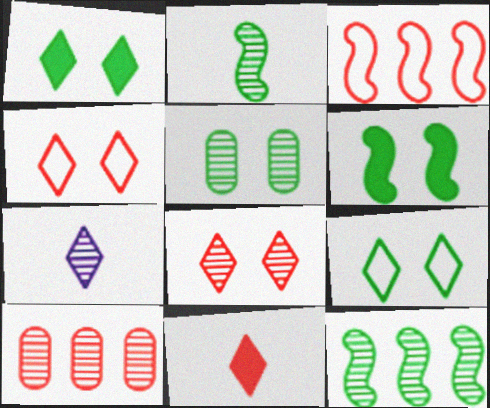[[5, 6, 9]]